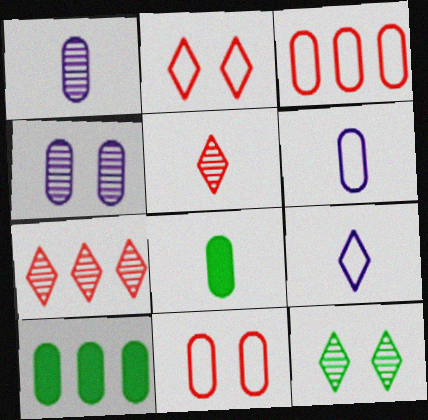[[1, 10, 11], 
[3, 4, 8]]